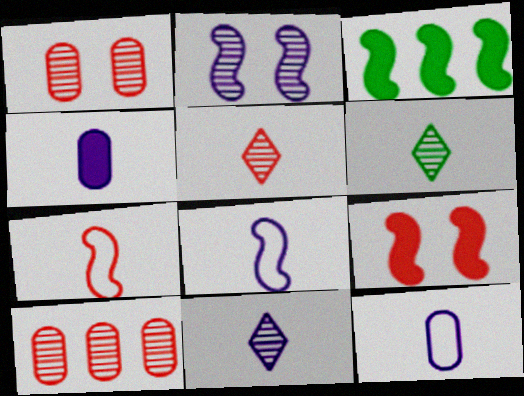[[2, 3, 7], 
[2, 6, 10], 
[4, 6, 7], 
[4, 8, 11], 
[5, 6, 11]]